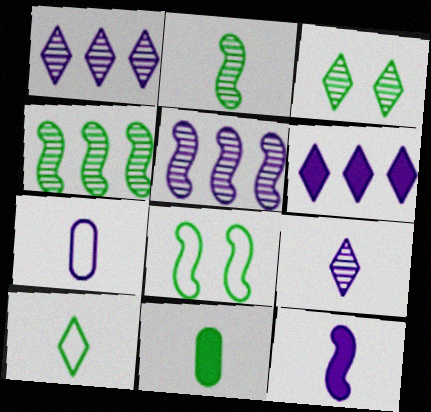[[2, 10, 11], 
[7, 9, 12]]